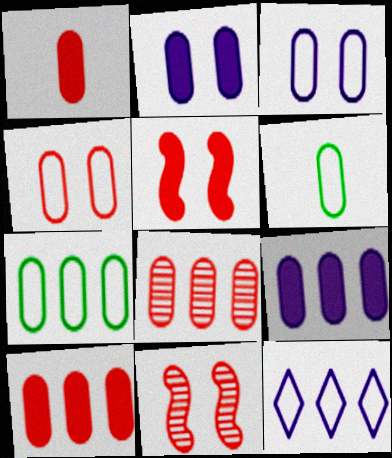[[1, 4, 8], 
[2, 6, 8], 
[7, 8, 9]]